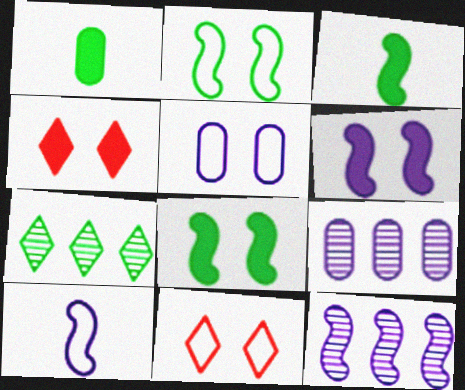[[1, 2, 7], 
[1, 11, 12], 
[2, 5, 11], 
[3, 9, 11], 
[6, 10, 12]]